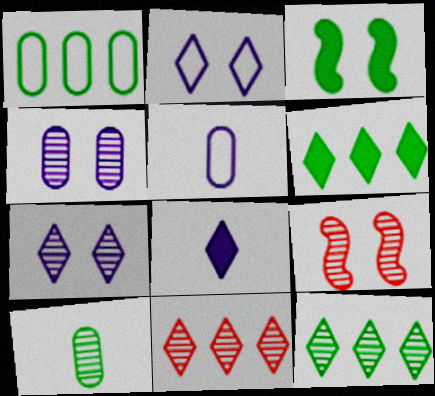[[1, 8, 9], 
[3, 5, 11], 
[5, 6, 9]]